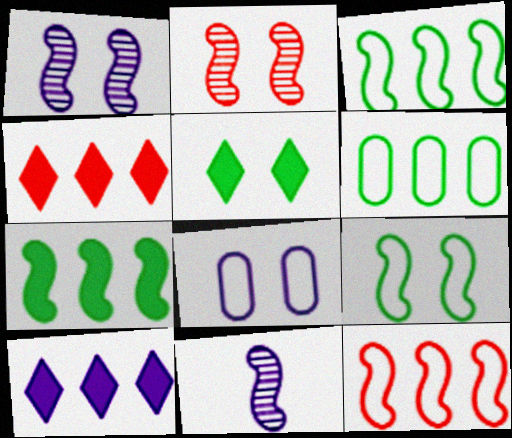[[2, 5, 8], 
[8, 10, 11]]